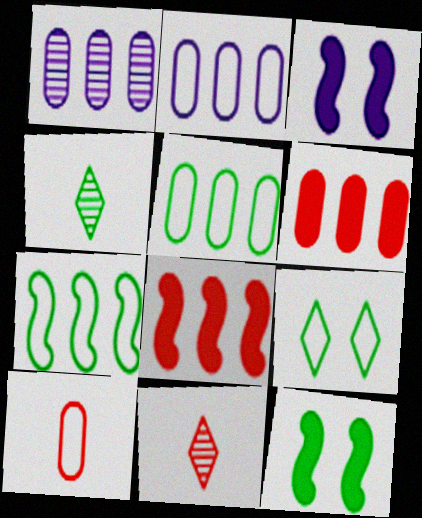[[1, 5, 6], 
[2, 11, 12], 
[3, 5, 11], 
[4, 5, 12]]